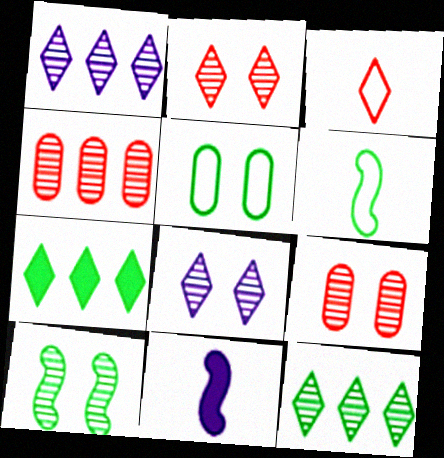[[3, 7, 8], 
[8, 9, 10]]